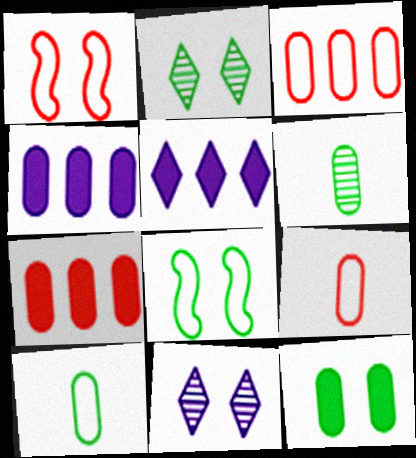[[1, 5, 6], 
[1, 11, 12], 
[2, 8, 12]]